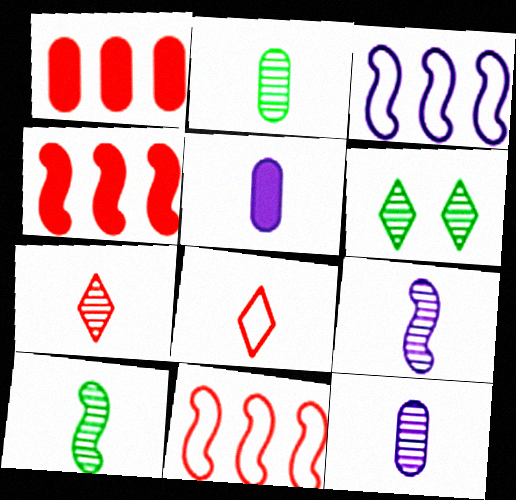[[2, 7, 9], 
[5, 6, 11], 
[5, 8, 10], 
[7, 10, 12]]